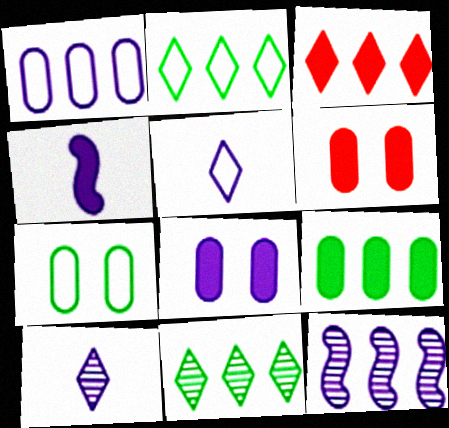[[5, 8, 12]]